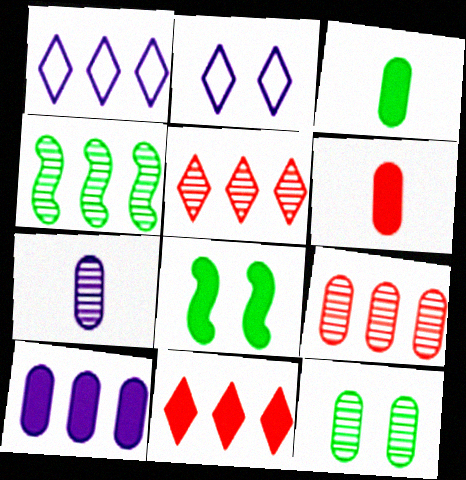[[2, 4, 6], 
[7, 9, 12]]